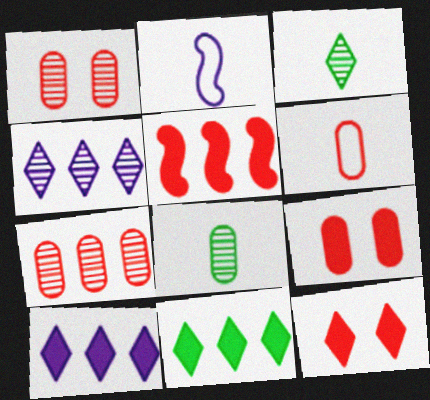[[1, 2, 11], 
[6, 7, 9]]